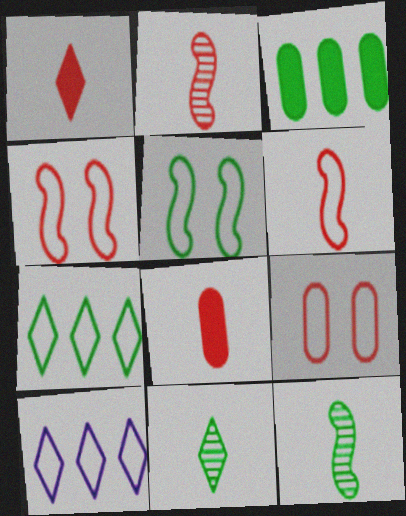[[3, 5, 11]]